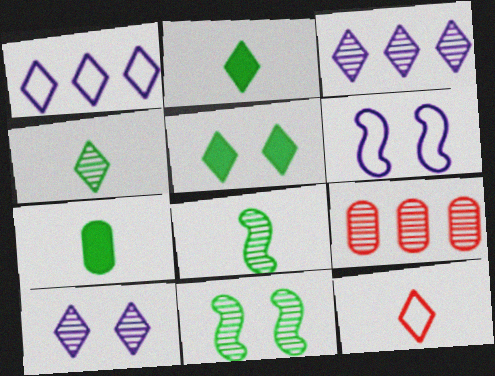[[2, 6, 9], 
[3, 5, 12], 
[8, 9, 10]]